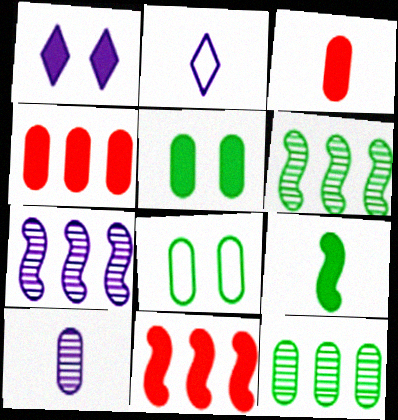[[1, 4, 9], 
[4, 8, 10]]